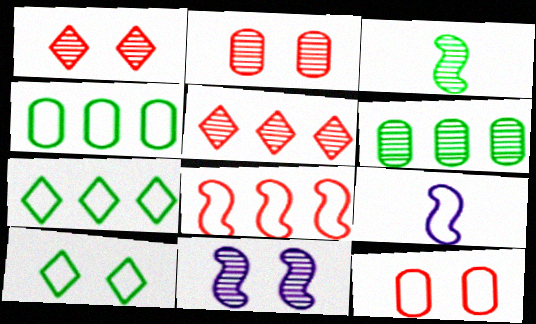[[7, 9, 12]]